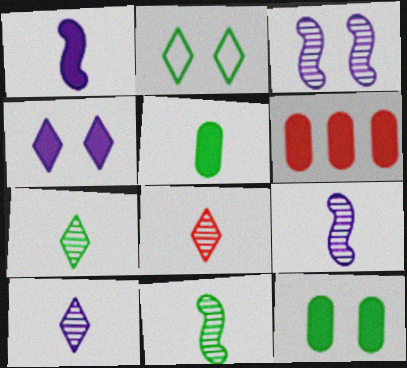[[2, 6, 9], 
[7, 8, 10]]